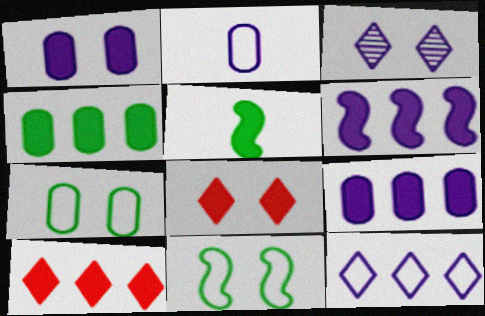[[1, 5, 10], 
[2, 3, 6], 
[4, 6, 10], 
[5, 8, 9]]